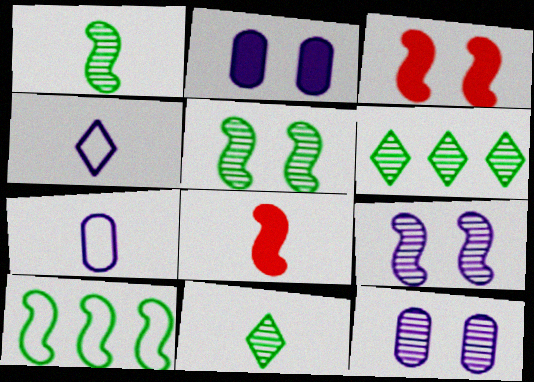[[3, 6, 7], 
[7, 8, 11], 
[8, 9, 10]]